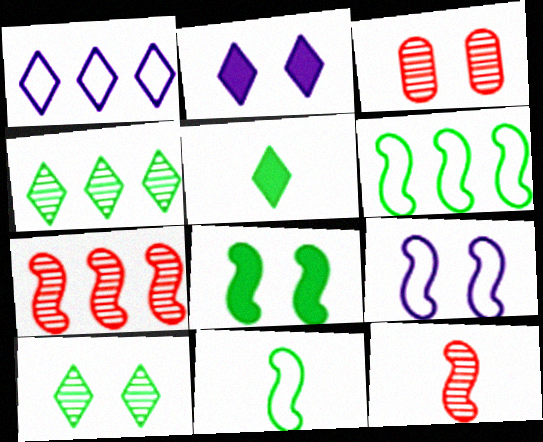[]